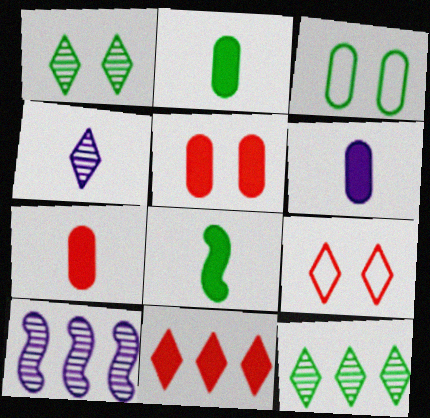[[2, 6, 7], 
[2, 9, 10], 
[3, 8, 12]]